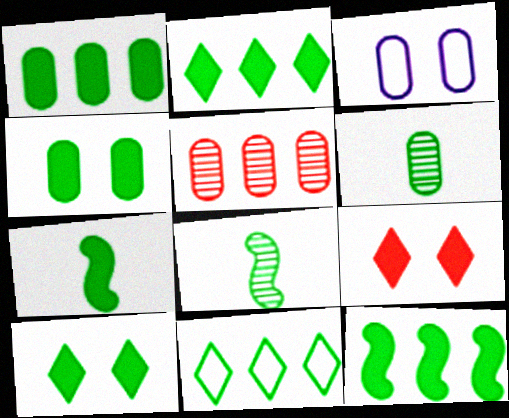[[1, 2, 12], 
[1, 7, 10], 
[2, 4, 7], 
[4, 8, 11]]